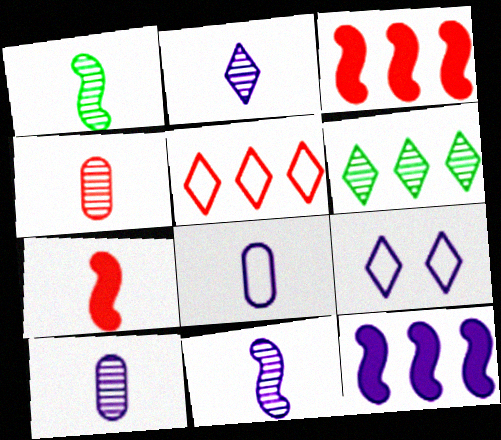[[1, 2, 4], 
[2, 10, 11], 
[9, 10, 12]]